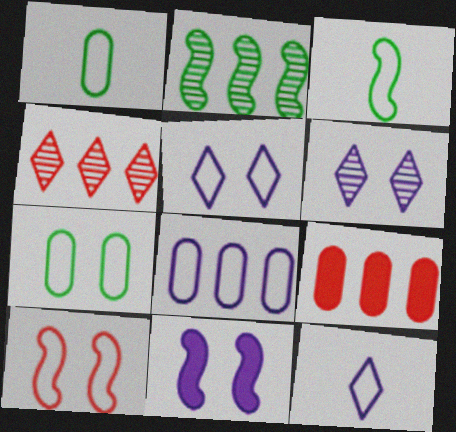[[1, 4, 11], 
[3, 6, 9], 
[5, 7, 10]]